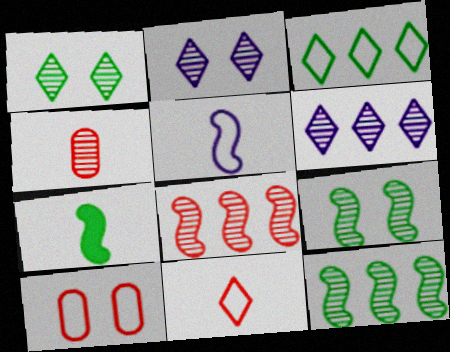[[2, 4, 12], 
[3, 5, 10], 
[4, 6, 9], 
[6, 7, 10]]